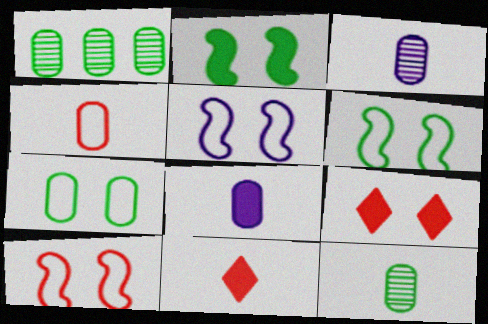[[1, 5, 11], 
[4, 8, 12], 
[5, 6, 10]]